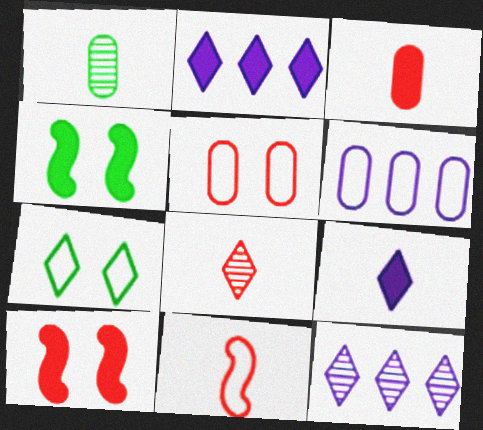[[1, 9, 11], 
[2, 3, 4], 
[2, 7, 8], 
[3, 8, 11], 
[4, 6, 8], 
[6, 7, 11]]